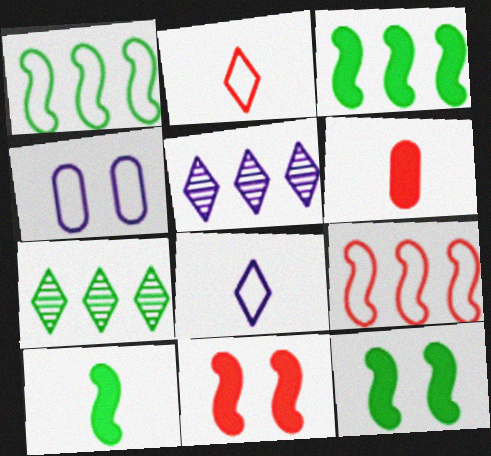[[1, 2, 4], 
[3, 10, 12]]